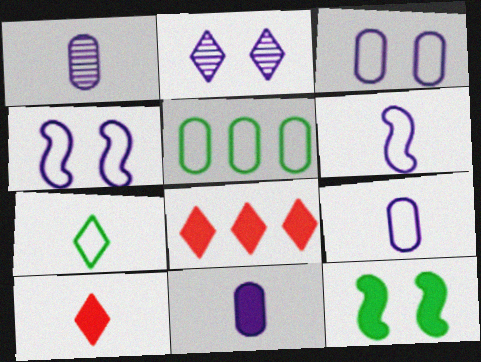[[1, 9, 11], 
[2, 7, 8], 
[8, 11, 12]]